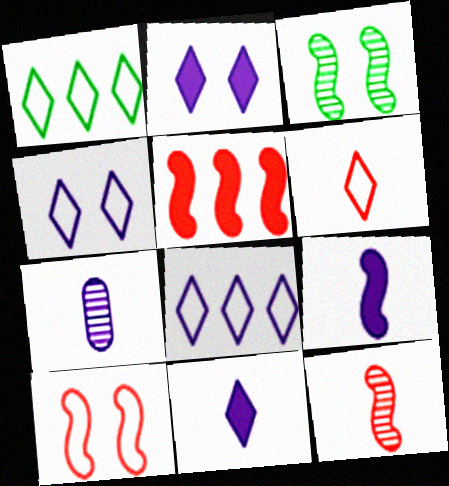[[1, 4, 6], 
[5, 10, 12]]